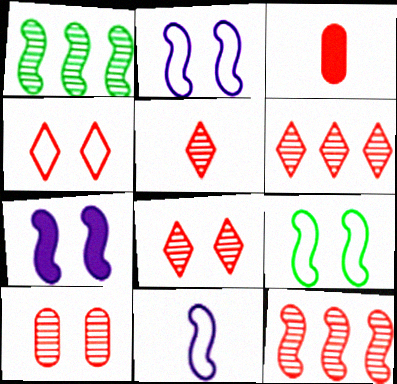[[3, 4, 12], 
[5, 6, 8], 
[5, 10, 12]]